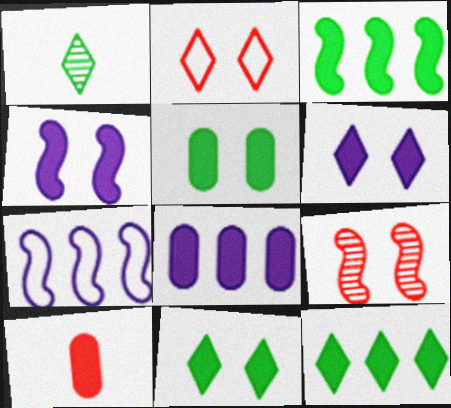[[3, 6, 10], 
[4, 10, 12], 
[5, 8, 10]]